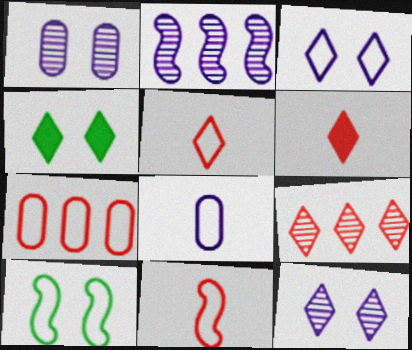[]